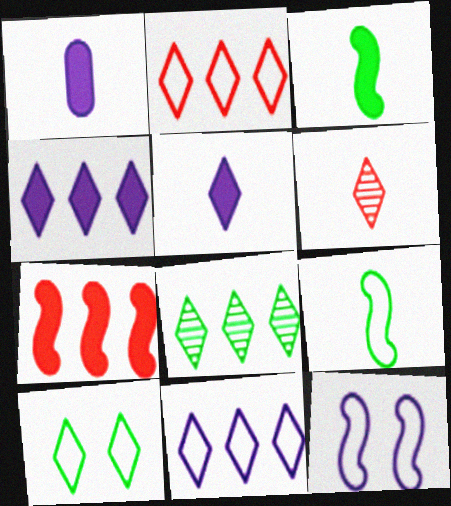[[1, 6, 9], 
[2, 4, 8], 
[4, 6, 10]]